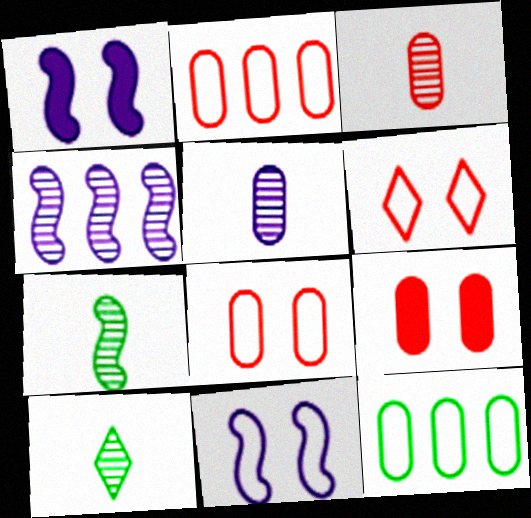[[1, 2, 10], 
[2, 3, 9], 
[5, 9, 12]]